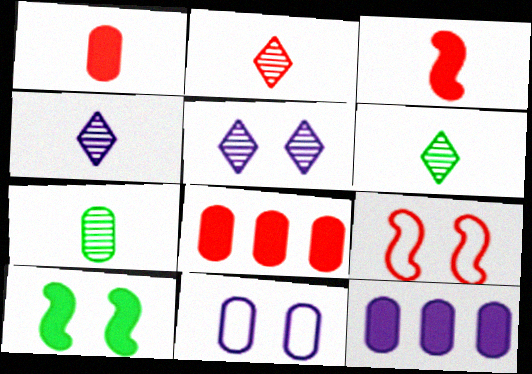[[2, 4, 6], 
[2, 8, 9], 
[6, 9, 12], 
[7, 8, 11]]